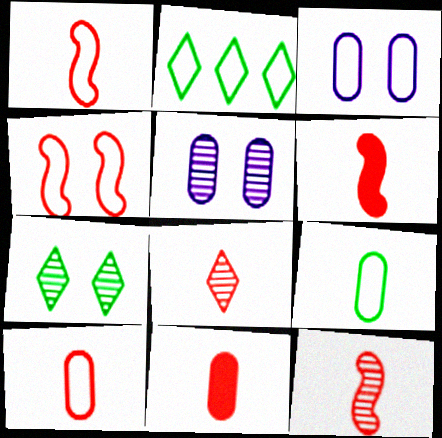[[1, 2, 3], 
[1, 6, 12], 
[1, 8, 11], 
[2, 5, 6], 
[6, 8, 10]]